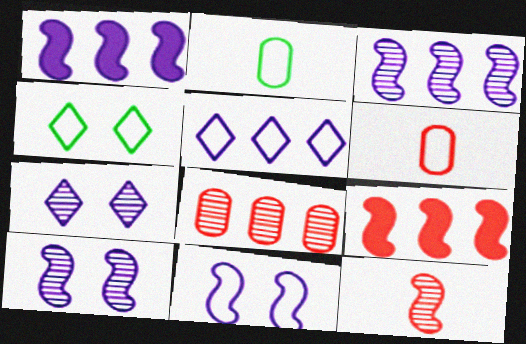[[2, 7, 9]]